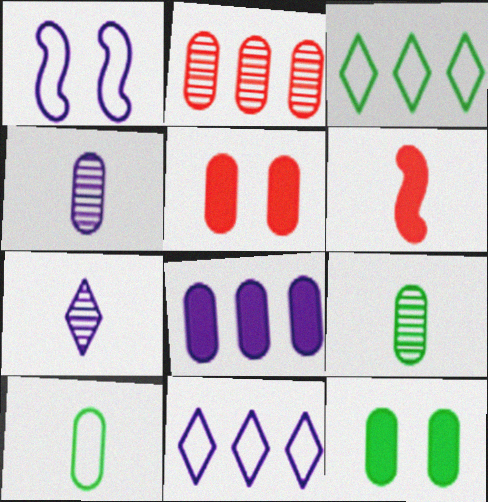[[1, 7, 8], 
[6, 7, 10]]